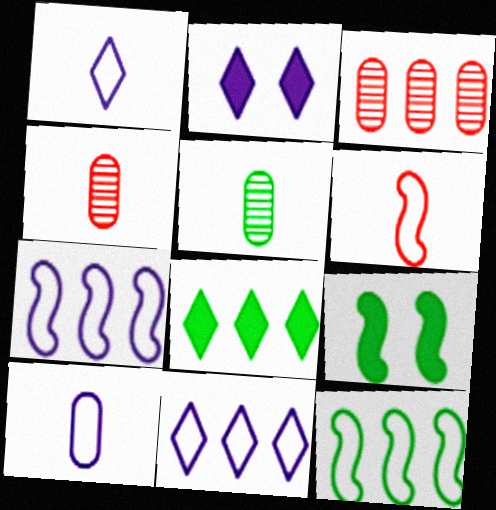[[1, 3, 9], 
[2, 4, 12], 
[3, 7, 8], 
[4, 9, 11]]